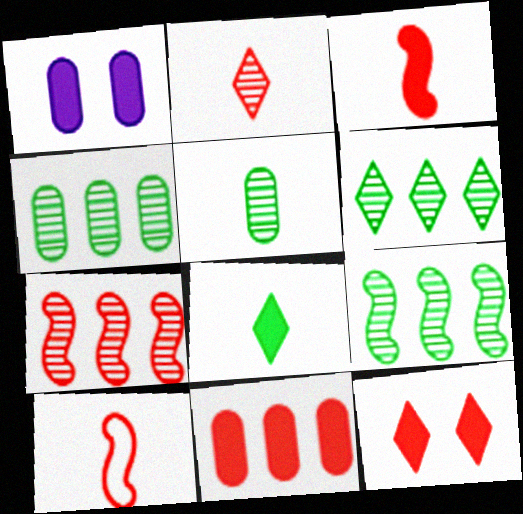[[1, 6, 10], 
[3, 11, 12], 
[4, 6, 9]]